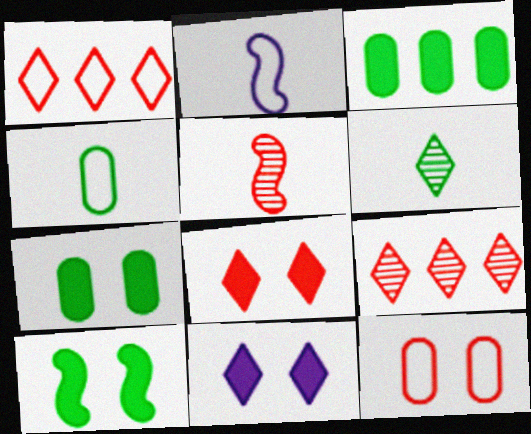[[1, 6, 11], 
[2, 7, 9]]